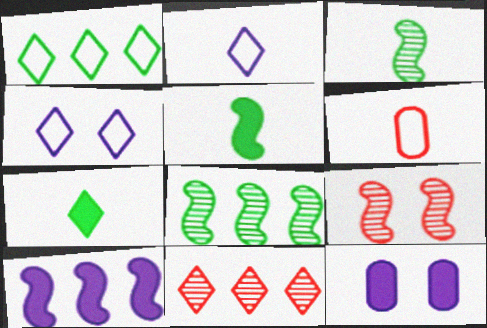[[4, 7, 11]]